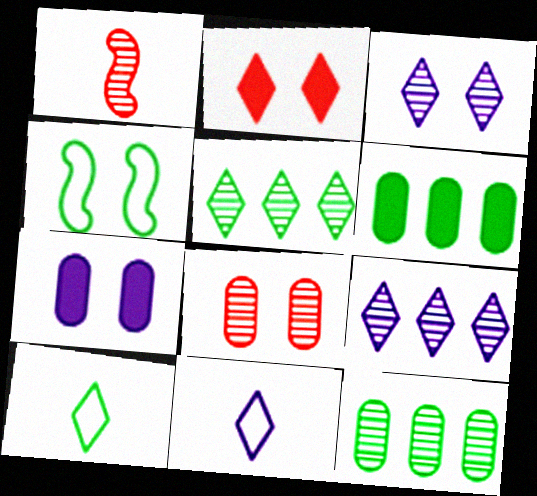[[1, 3, 12], 
[2, 5, 11], 
[2, 9, 10]]